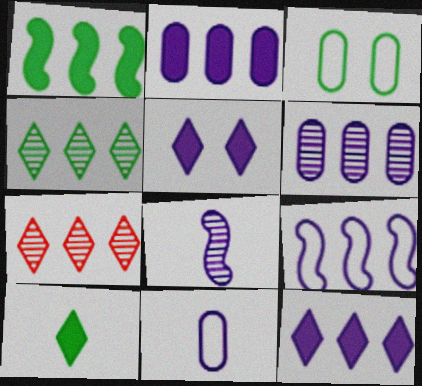[[6, 9, 12]]